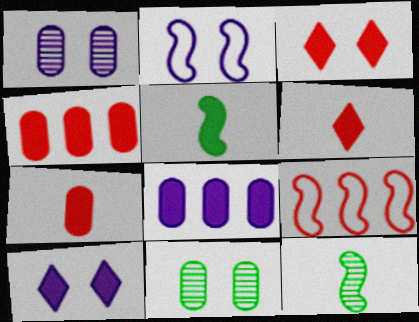[[1, 2, 10], 
[2, 3, 11], 
[3, 5, 8], 
[4, 5, 10]]